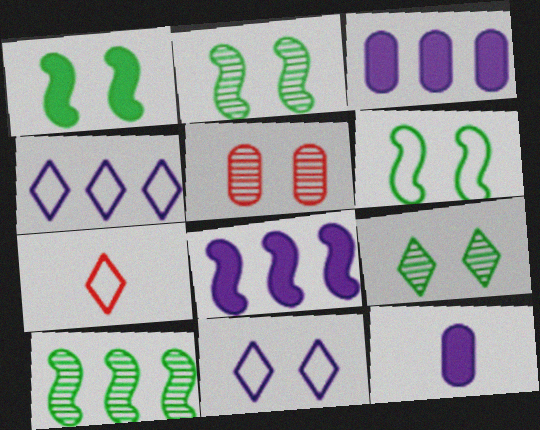[[1, 2, 6], 
[1, 5, 11], 
[2, 3, 7]]